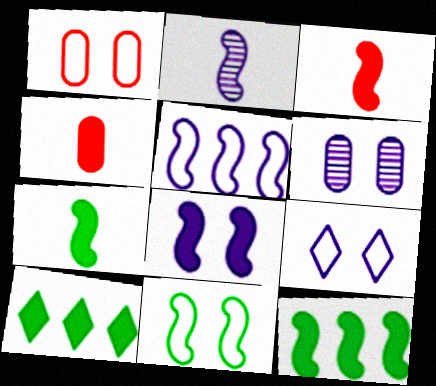[[1, 2, 10], 
[1, 9, 11], 
[2, 5, 8], 
[3, 8, 12], 
[4, 8, 10], 
[6, 8, 9]]